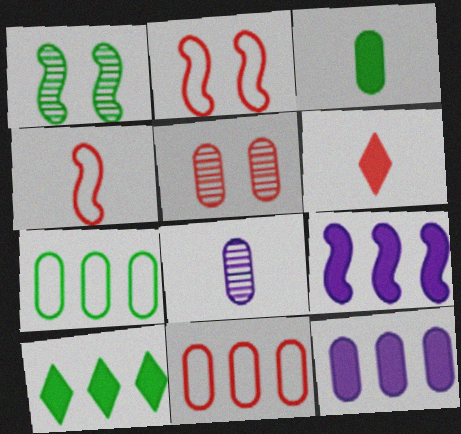[[1, 4, 9], 
[2, 8, 10]]